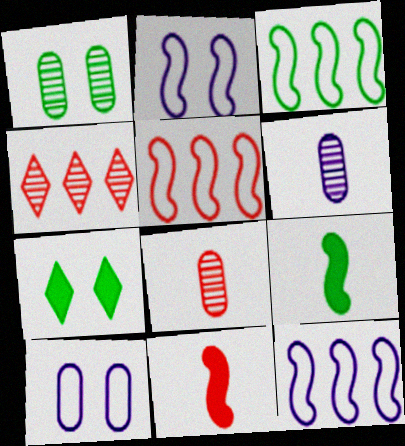[[3, 5, 12], 
[4, 9, 10], 
[5, 6, 7], 
[7, 8, 12]]